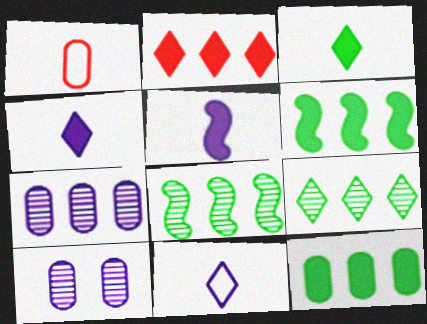[[1, 10, 12]]